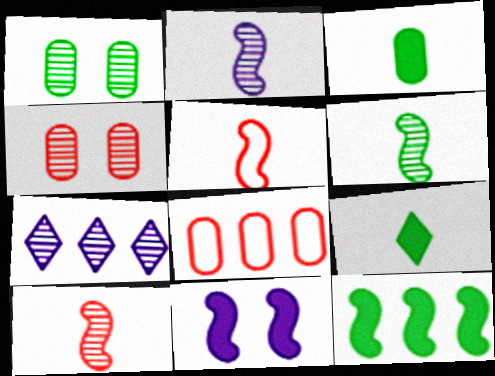[[1, 7, 10], 
[2, 6, 10], 
[4, 6, 7], 
[7, 8, 12]]